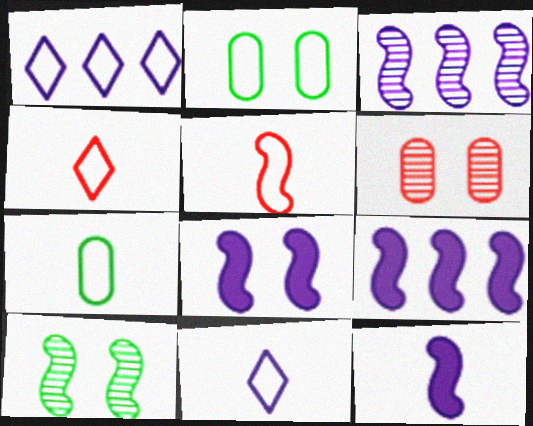[[1, 2, 5], 
[5, 7, 11], 
[5, 9, 10], 
[8, 9, 12]]